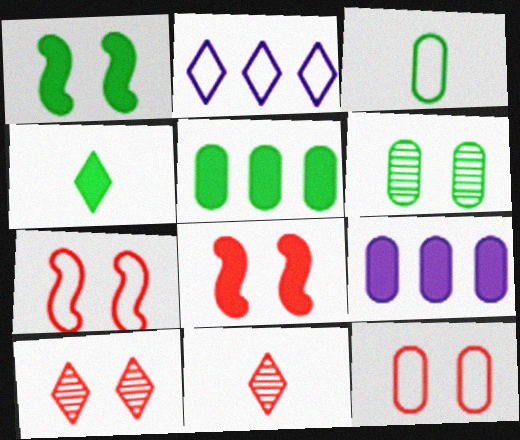[[1, 4, 5], 
[2, 3, 7], 
[2, 4, 10], 
[3, 5, 6], 
[4, 8, 9], 
[8, 10, 12]]